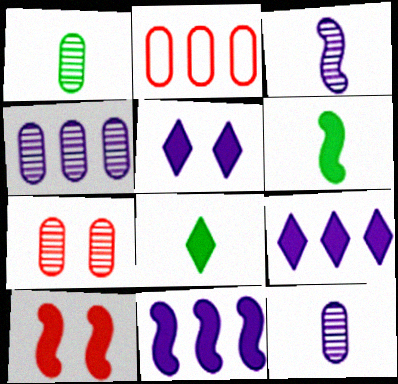[[1, 4, 7], 
[6, 10, 11]]